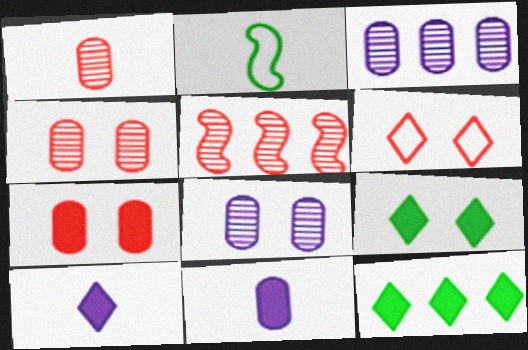[[1, 2, 10]]